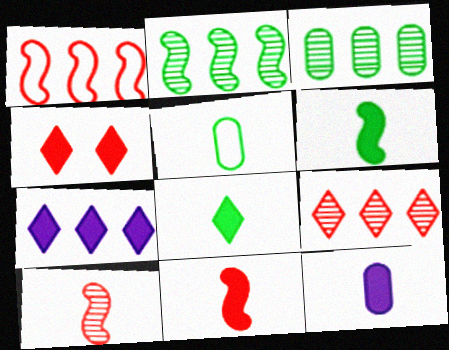[[1, 3, 7], 
[4, 7, 8], 
[8, 11, 12]]